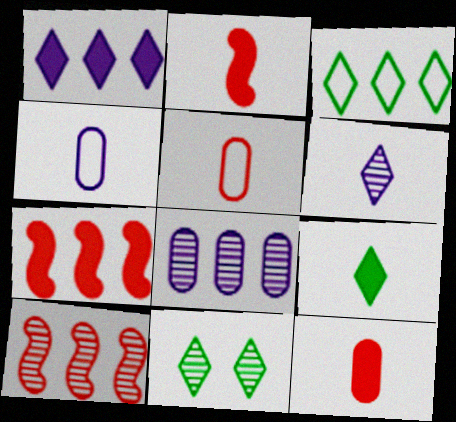[[3, 7, 8], 
[3, 9, 11], 
[4, 7, 11]]